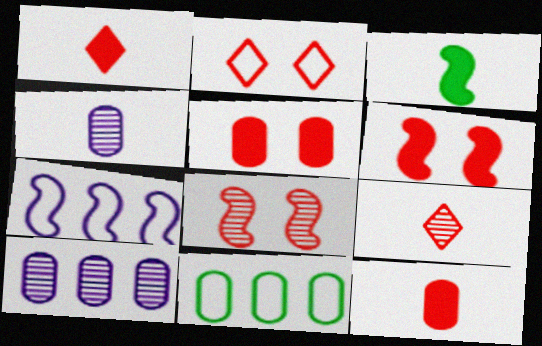[[2, 3, 10], 
[2, 5, 8], 
[3, 7, 8], 
[4, 5, 11]]